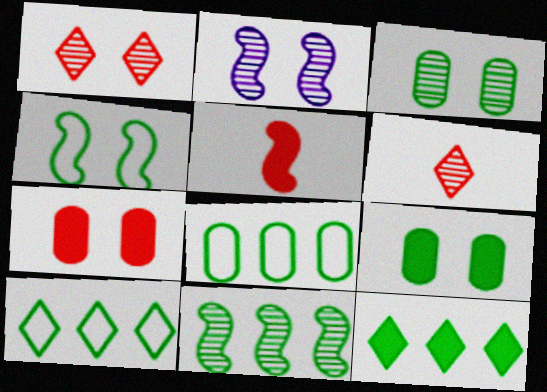[[1, 2, 3], 
[8, 11, 12]]